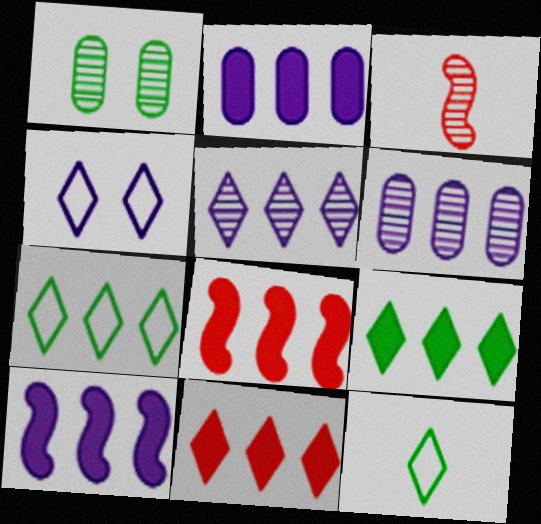[[1, 3, 5], 
[2, 8, 9], 
[5, 7, 11], 
[6, 7, 8]]